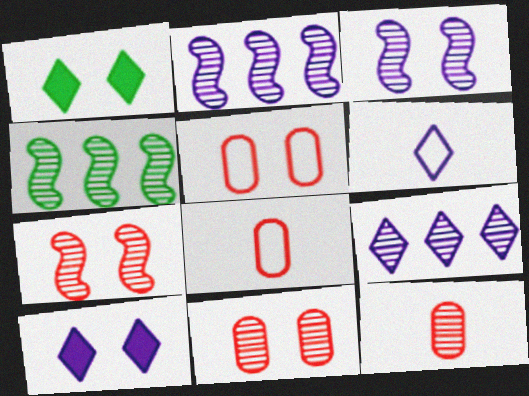[[1, 2, 8], 
[1, 3, 5], 
[4, 8, 10], 
[6, 9, 10]]